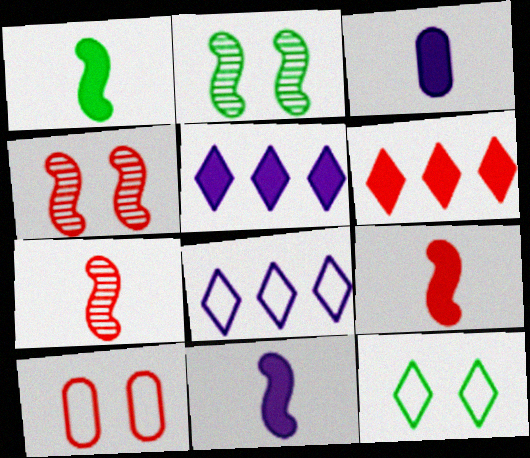[[1, 9, 11], 
[6, 7, 10]]